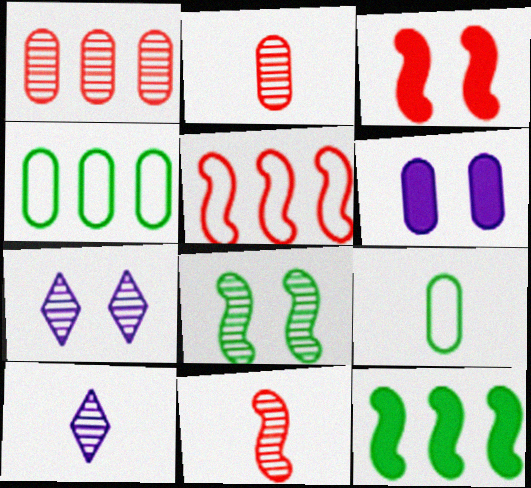[[1, 6, 9], 
[1, 8, 10], 
[2, 4, 6], 
[3, 4, 10], 
[3, 5, 11]]